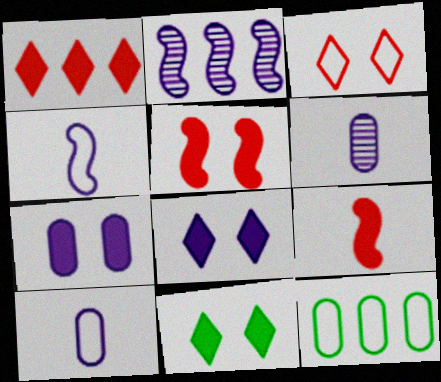[[1, 2, 12], 
[2, 8, 10], 
[3, 4, 12], 
[5, 7, 11]]